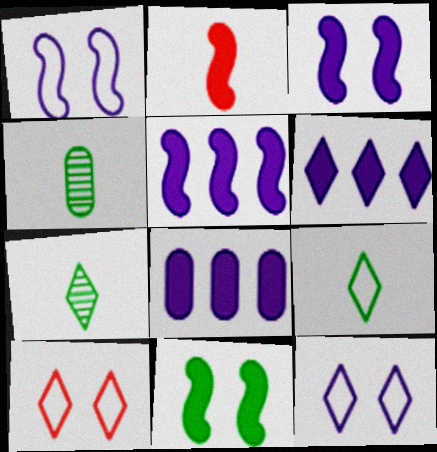[[2, 5, 11], 
[4, 5, 10], 
[5, 6, 8], 
[6, 7, 10]]